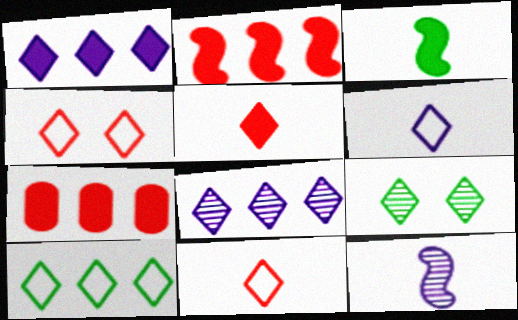[[1, 9, 11], 
[4, 6, 10]]